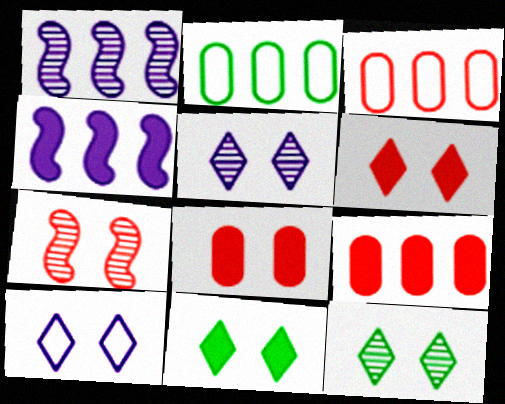[[6, 10, 12]]